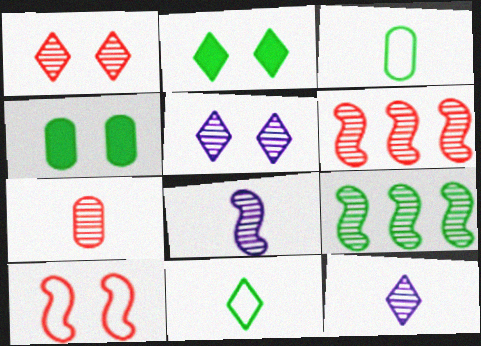[[1, 6, 7], 
[2, 3, 9], 
[4, 5, 10], 
[4, 9, 11], 
[5, 7, 9]]